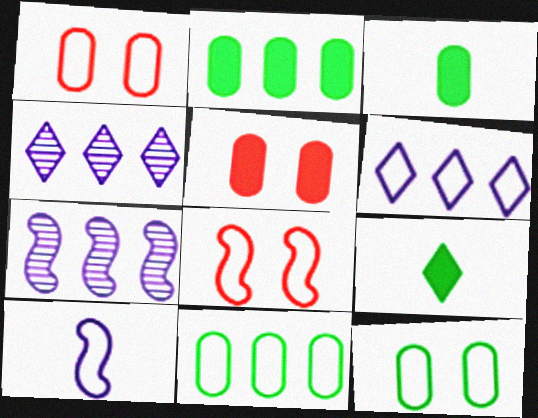[[1, 7, 9], 
[3, 4, 8]]